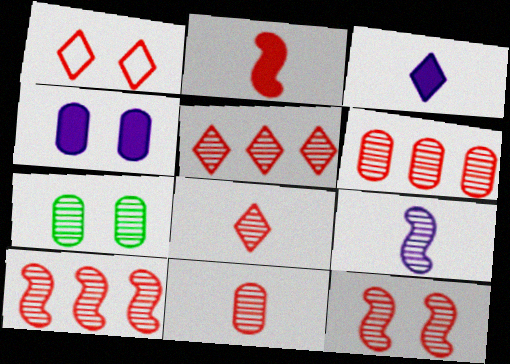[[1, 2, 6], 
[5, 6, 10], 
[5, 7, 9], 
[5, 11, 12], 
[6, 8, 12]]